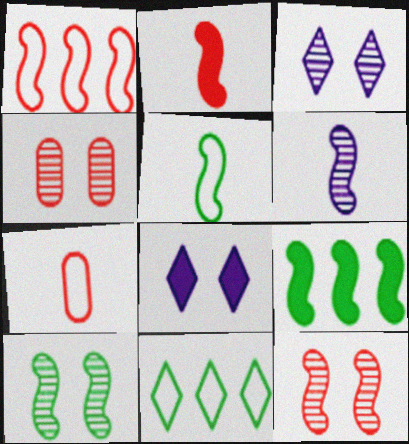[[1, 2, 12], 
[2, 5, 6], 
[3, 4, 10], 
[3, 7, 9], 
[5, 9, 10]]